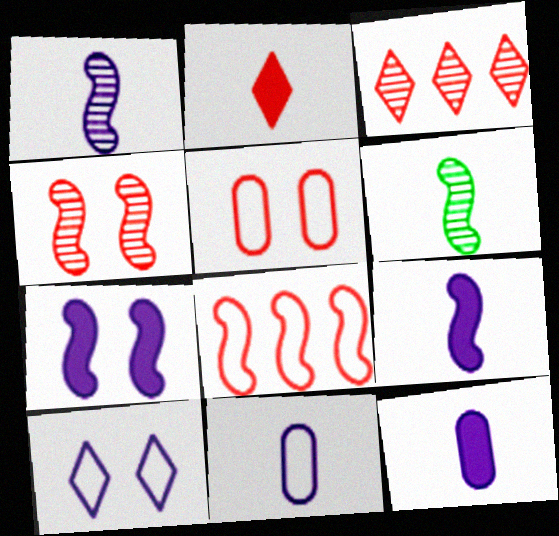[[2, 6, 11], 
[6, 7, 8]]